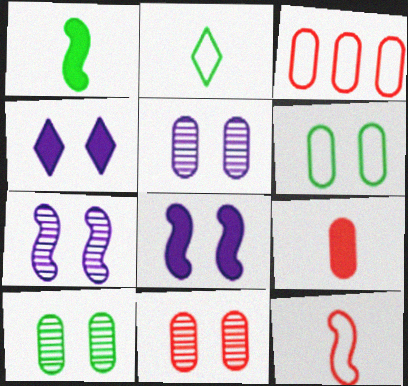[[3, 9, 11], 
[5, 10, 11]]